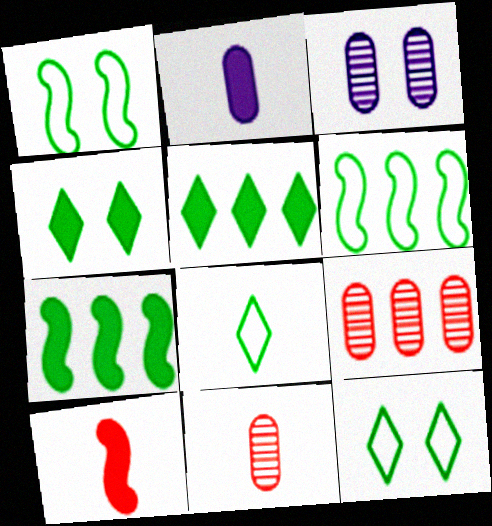[]